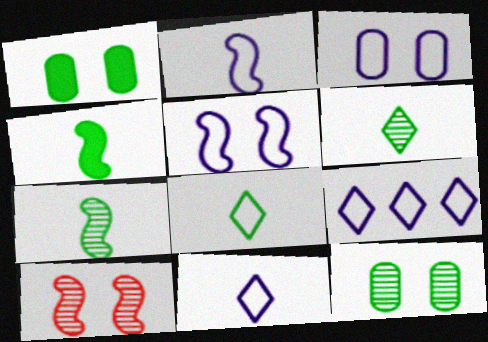[[2, 3, 9]]